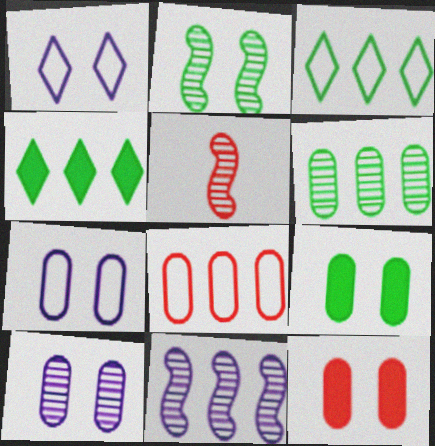[[1, 2, 12], 
[2, 5, 11], 
[4, 5, 7], 
[4, 8, 11]]